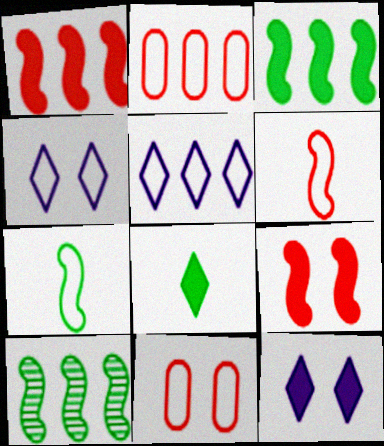[[2, 4, 7], 
[5, 7, 11]]